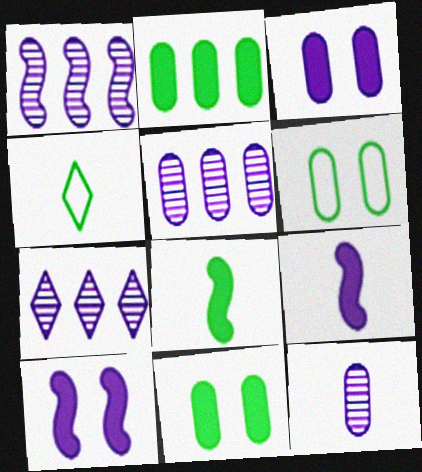[[1, 5, 7]]